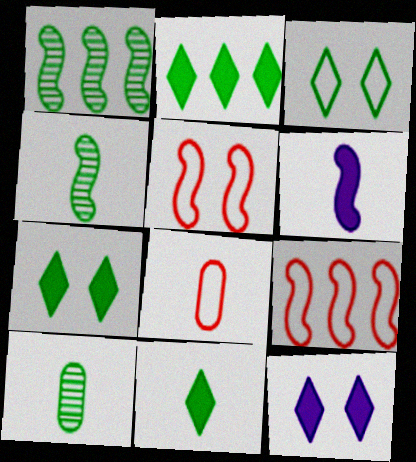[[1, 5, 6], 
[1, 8, 12], 
[2, 7, 11], 
[9, 10, 12]]